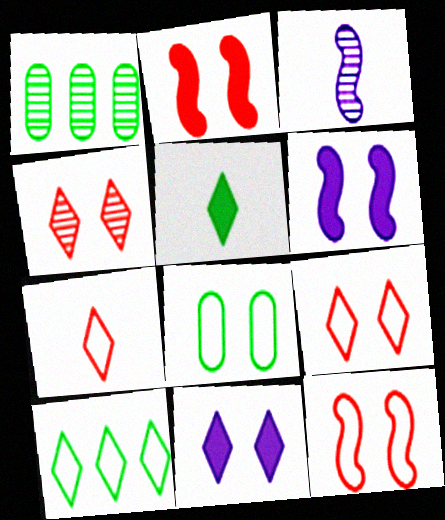[[1, 3, 4], 
[1, 6, 7], 
[4, 6, 8]]